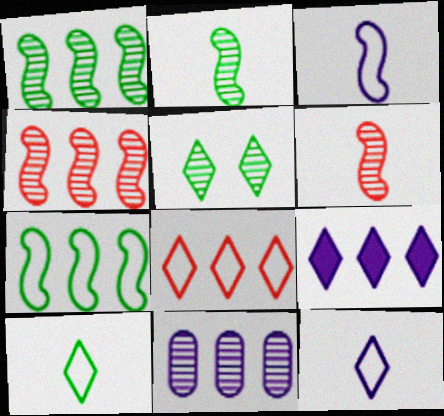[[5, 6, 11]]